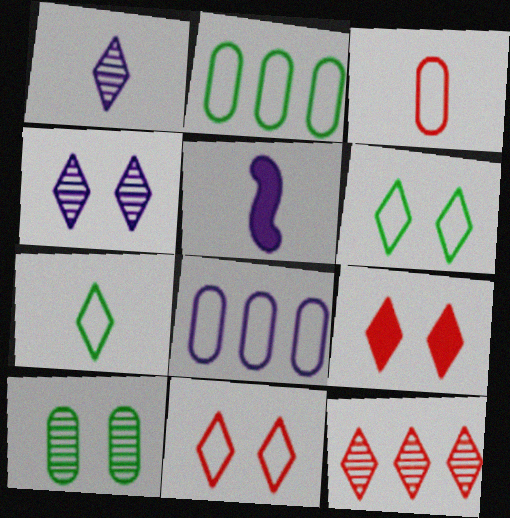[[4, 5, 8], 
[4, 6, 9]]